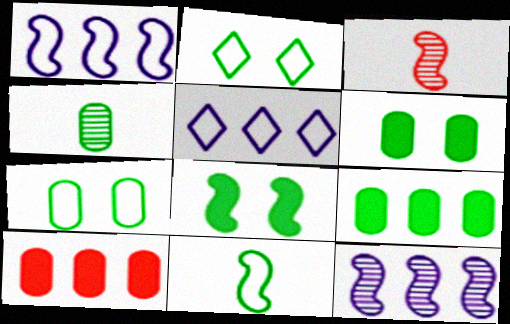[[1, 3, 8], 
[3, 5, 6], 
[4, 7, 9]]